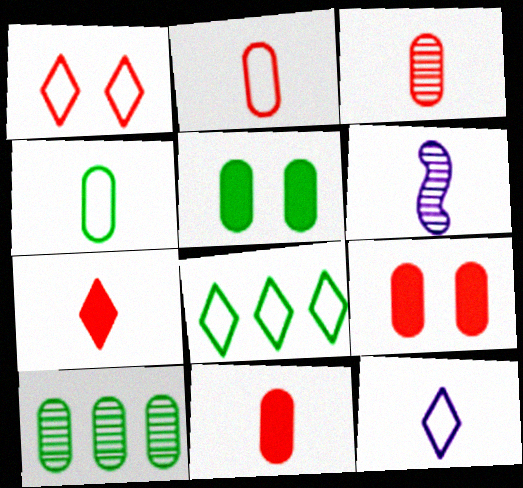[[1, 8, 12], 
[2, 3, 11], 
[4, 5, 10], 
[4, 6, 7], 
[6, 8, 9]]